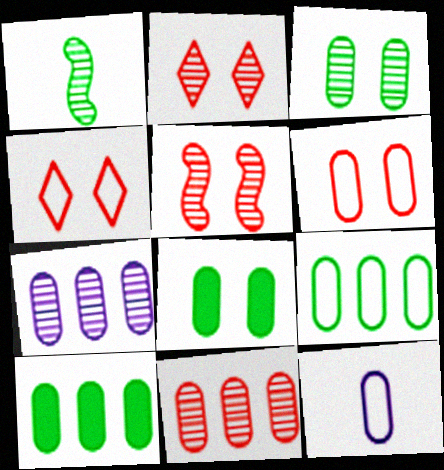[[1, 2, 7], 
[6, 9, 12], 
[8, 11, 12]]